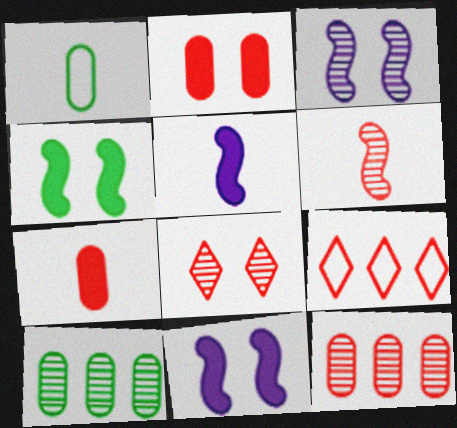[[2, 6, 9], 
[6, 8, 12]]